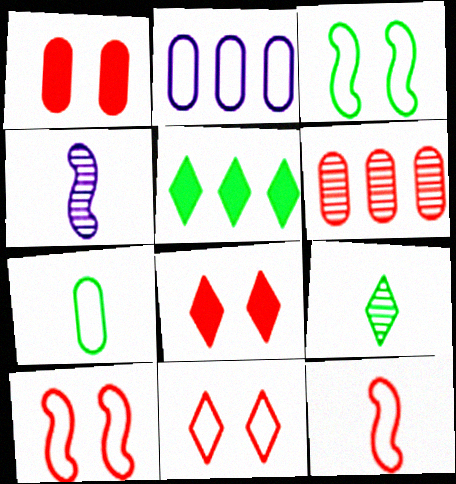[[6, 8, 12]]